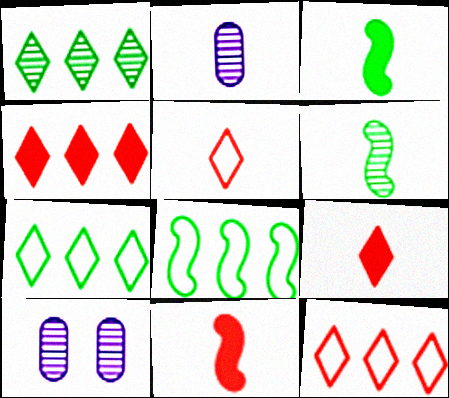[[2, 3, 5], 
[3, 10, 12], 
[7, 10, 11], 
[8, 9, 10]]